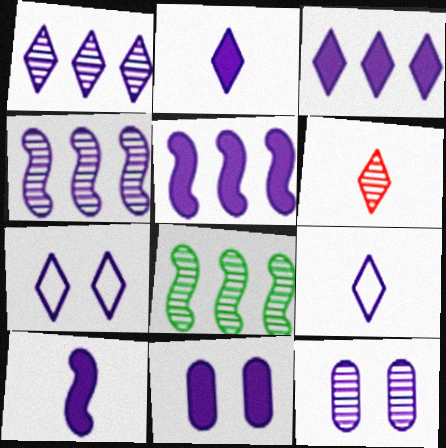[[1, 2, 7], 
[2, 5, 11], 
[3, 10, 11], 
[4, 9, 11], 
[5, 9, 12], 
[6, 8, 12]]